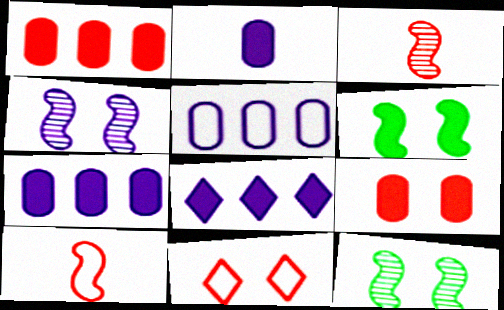[[1, 3, 11]]